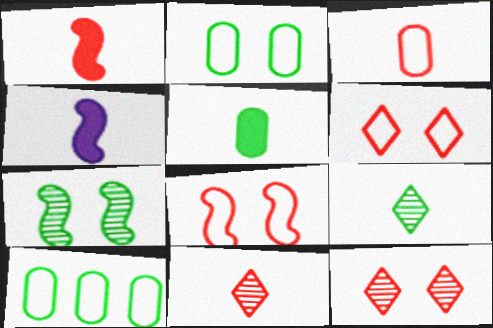[[1, 3, 11], 
[3, 4, 9], 
[4, 10, 12]]